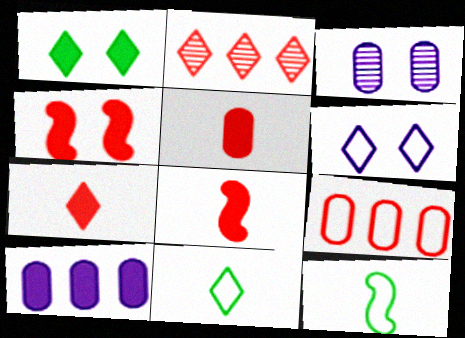[[1, 8, 10], 
[5, 7, 8], 
[6, 9, 12]]